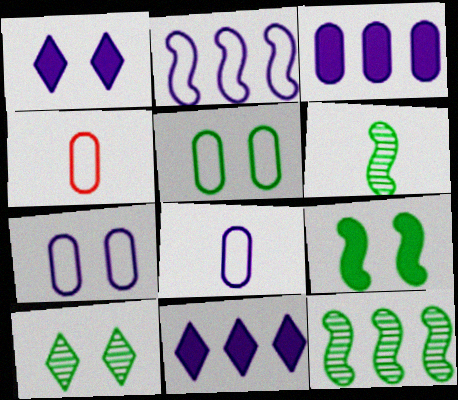[[1, 4, 12], 
[5, 9, 10]]